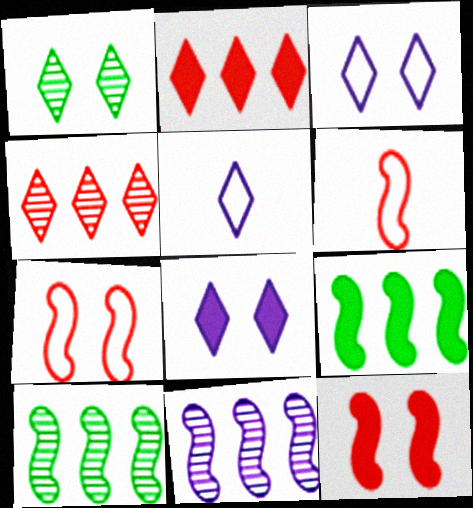[[1, 2, 5]]